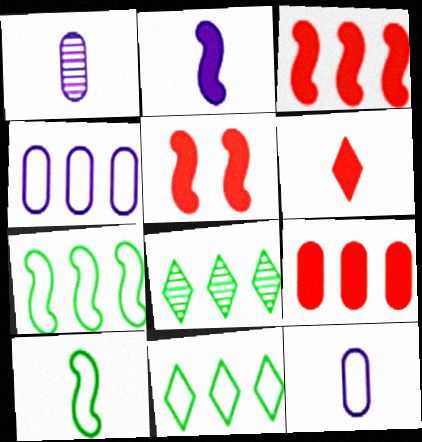[[1, 5, 11], 
[1, 6, 10], 
[3, 4, 8], 
[5, 6, 9], 
[5, 8, 12]]